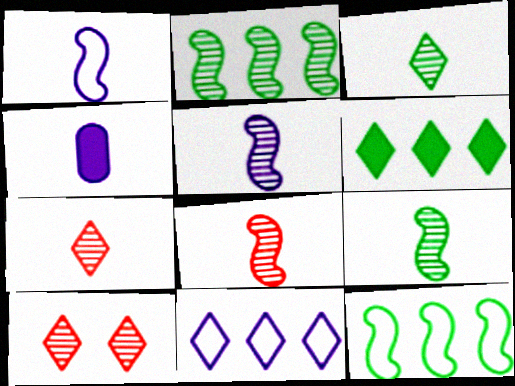[[4, 10, 12], 
[5, 8, 9]]